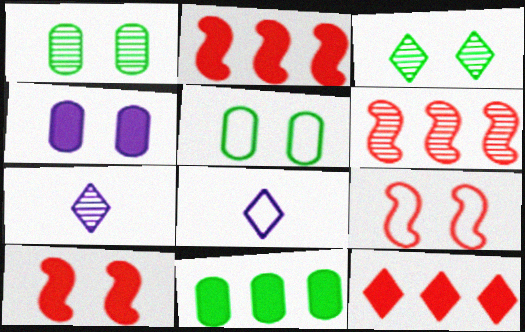[[1, 2, 8], 
[1, 6, 7], 
[2, 5, 7], 
[3, 4, 9], 
[3, 8, 12], 
[7, 9, 11]]